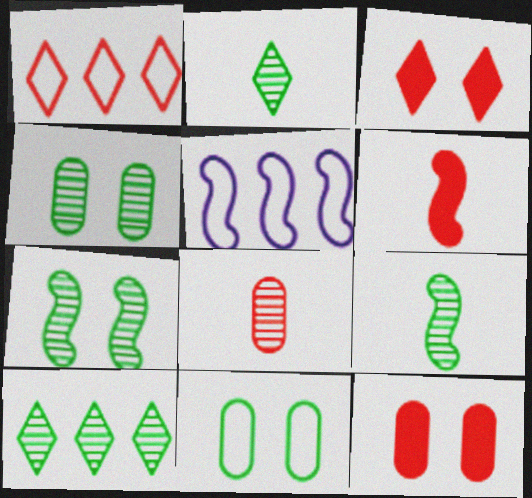[[2, 5, 12], 
[4, 9, 10], 
[5, 6, 7]]